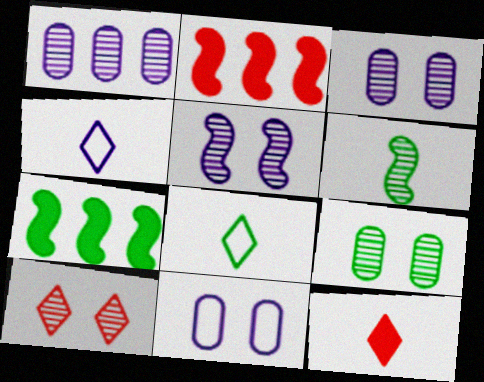[[1, 6, 10], 
[2, 3, 8], 
[2, 4, 9], 
[5, 9, 10], 
[7, 8, 9]]